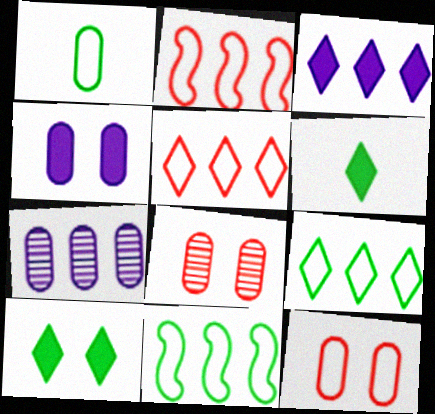[]